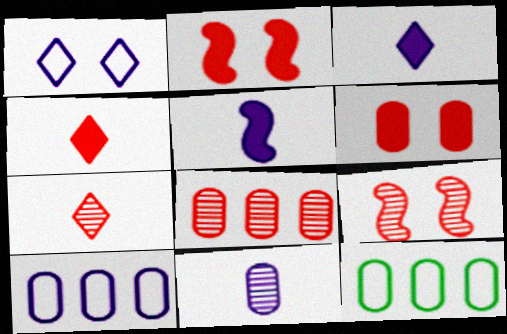[[3, 9, 12], 
[6, 11, 12], 
[7, 8, 9]]